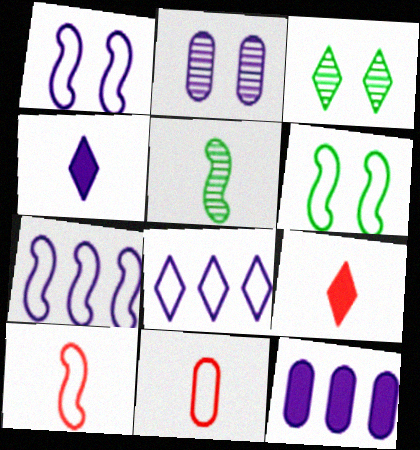[[2, 4, 7], 
[3, 8, 9], 
[3, 10, 12], 
[4, 5, 11], 
[6, 7, 10], 
[6, 8, 11]]